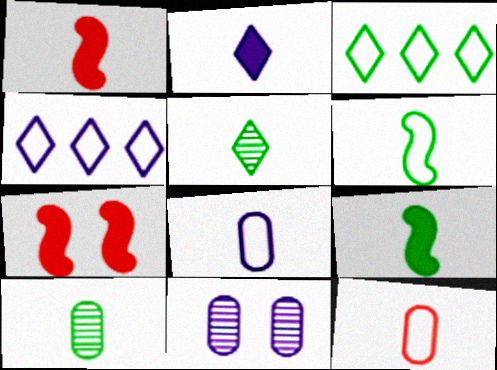[[1, 3, 11], 
[1, 5, 8], 
[4, 7, 10]]